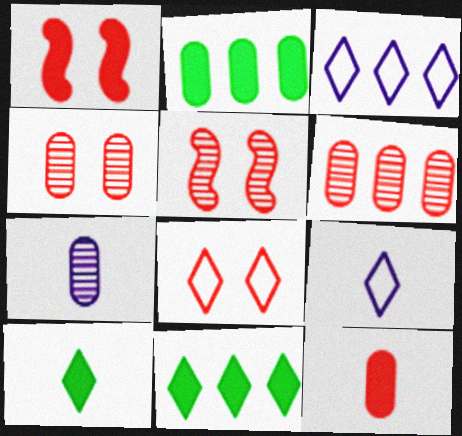[[1, 4, 8], 
[2, 5, 9]]